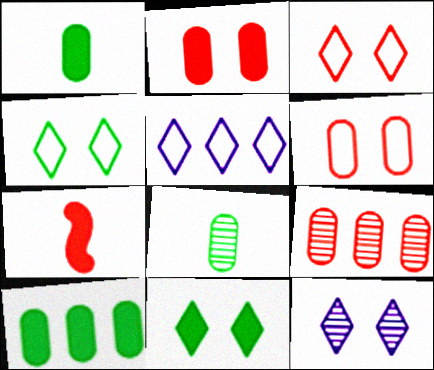[[3, 7, 9], 
[3, 11, 12]]